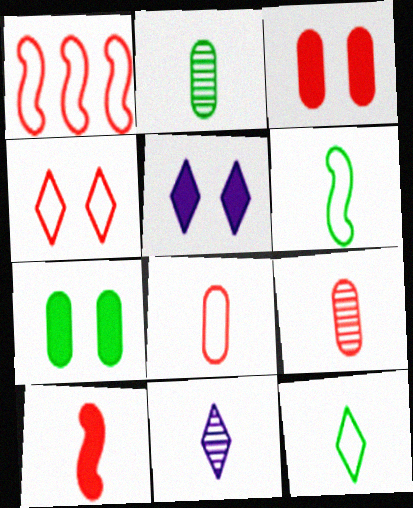[[1, 2, 5], 
[1, 4, 8], 
[1, 7, 11]]